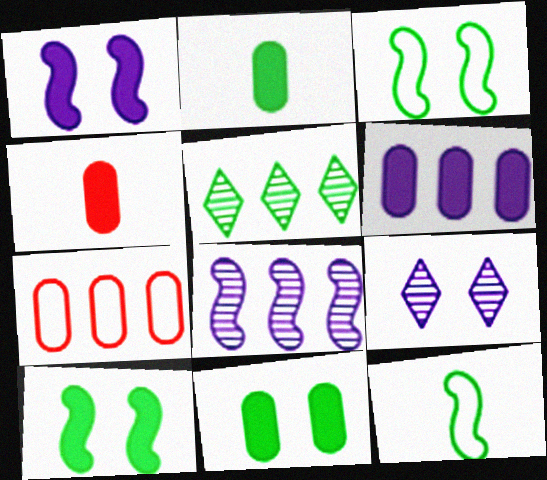[[2, 3, 5], 
[4, 6, 11], 
[5, 11, 12]]